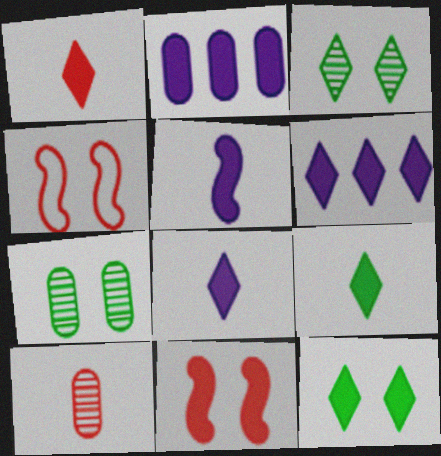[[1, 6, 12], 
[1, 8, 9], 
[2, 9, 11]]